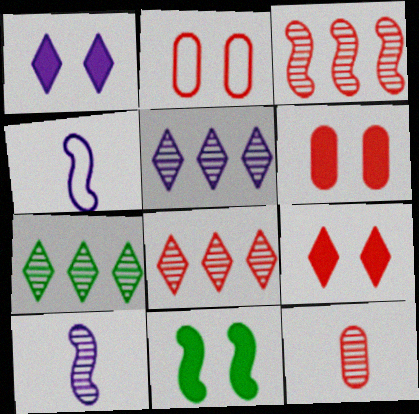[[1, 6, 11], 
[3, 4, 11], 
[4, 6, 7], 
[5, 7, 8]]